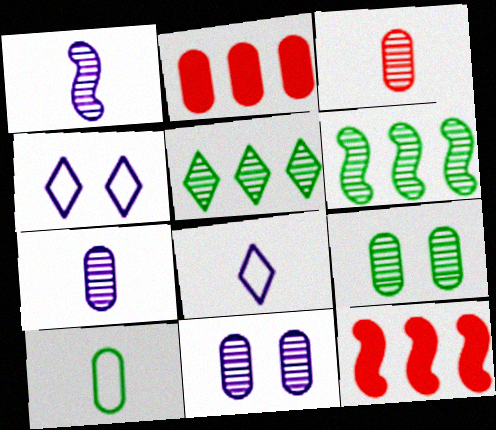[[2, 10, 11], 
[8, 9, 12]]